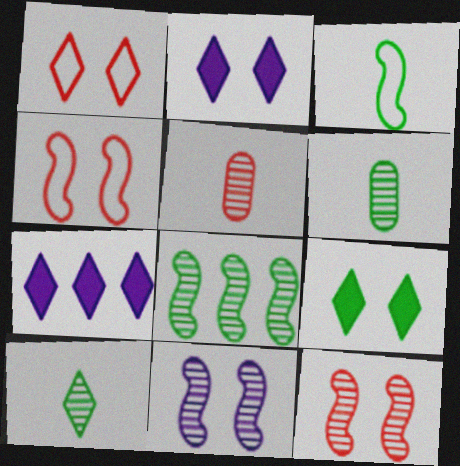[[1, 7, 10], 
[4, 6, 7]]